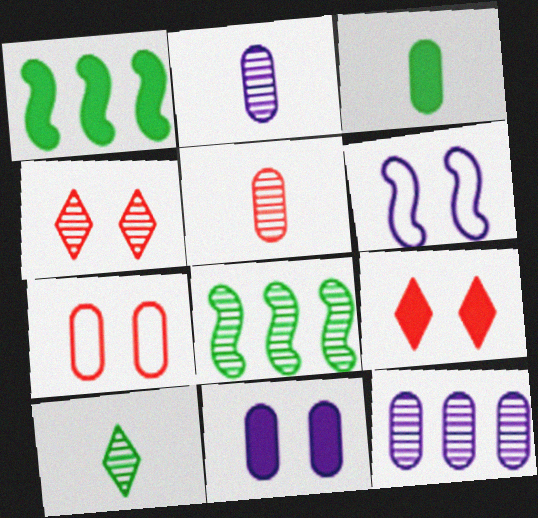[[2, 4, 8], 
[3, 7, 12]]